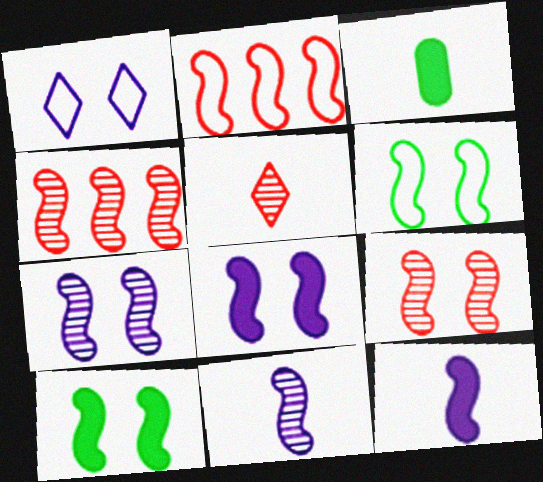[[1, 3, 4], 
[2, 10, 11], 
[4, 6, 12], 
[6, 8, 9]]